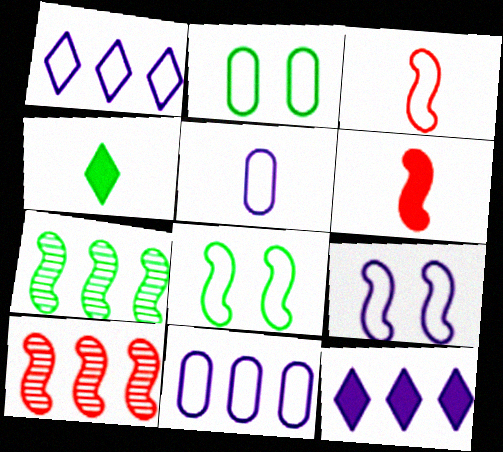[[1, 2, 3], 
[1, 5, 9], 
[2, 4, 7], 
[6, 7, 9]]